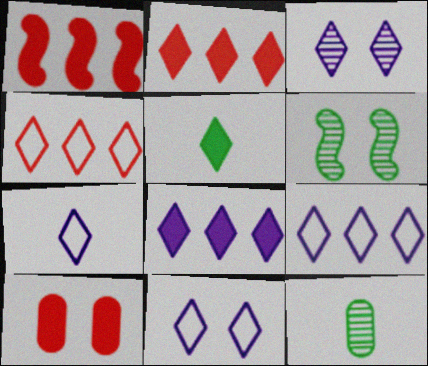[[1, 11, 12], 
[3, 4, 5], 
[3, 7, 8], 
[6, 10, 11], 
[7, 9, 11]]